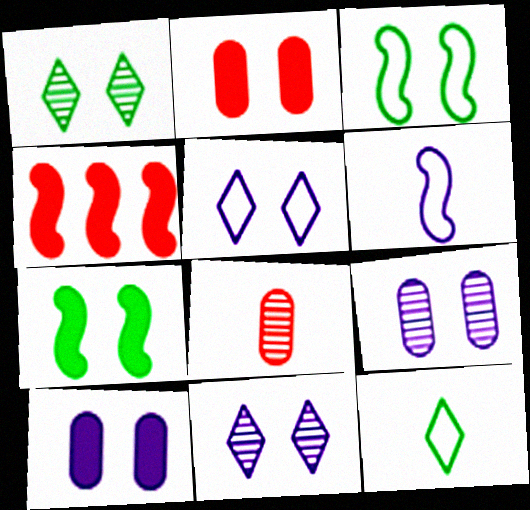[[2, 3, 11], 
[4, 9, 12]]